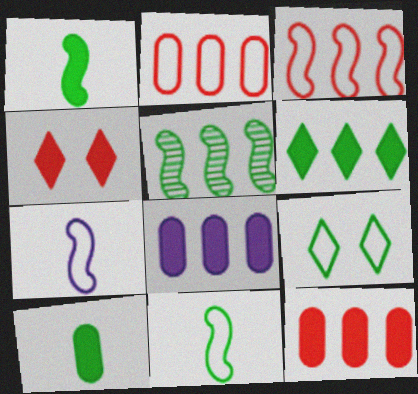[[1, 4, 8], 
[2, 7, 9], 
[5, 9, 10]]